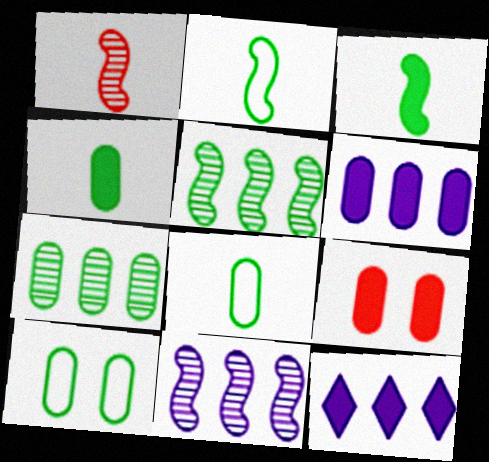[[1, 10, 12], 
[3, 9, 12], 
[4, 6, 9], 
[4, 7, 10]]